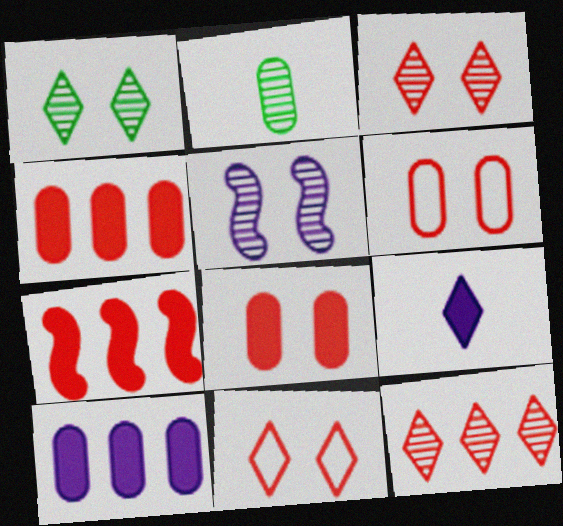[[2, 5, 12], 
[2, 6, 10]]